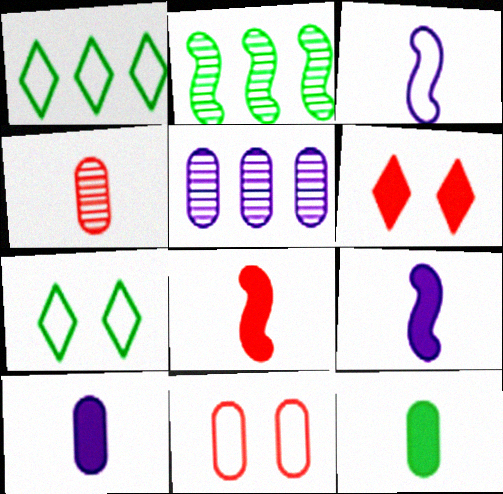[[1, 3, 11], 
[2, 7, 12], 
[5, 7, 8], 
[5, 11, 12]]